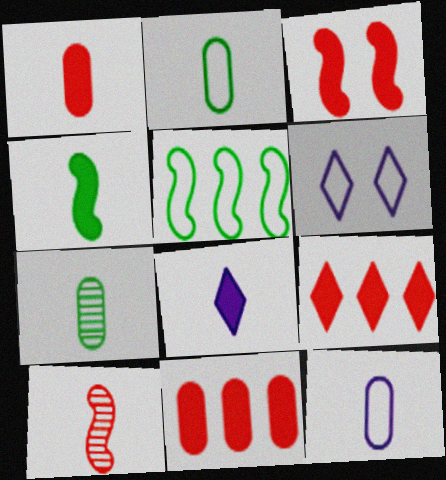[[1, 3, 9], 
[1, 4, 8], 
[1, 7, 12], 
[2, 8, 10]]